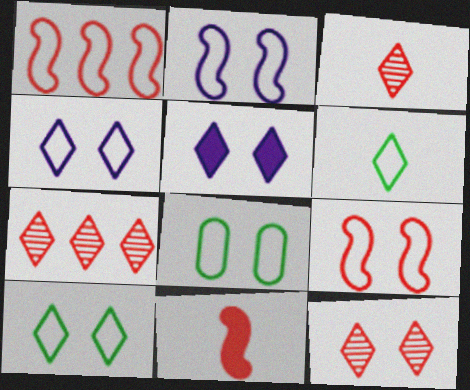[[3, 7, 12], 
[4, 8, 9], 
[5, 6, 7], 
[5, 10, 12]]